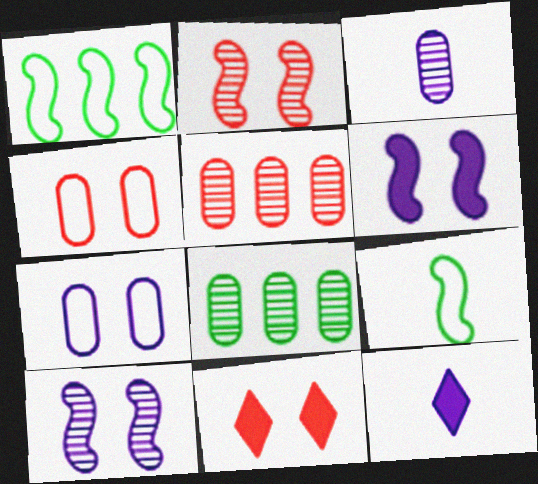[[1, 3, 11], 
[2, 4, 11]]